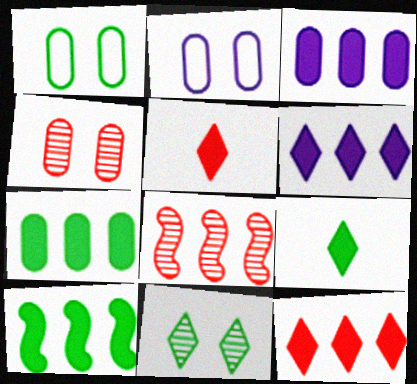[[2, 8, 9], 
[3, 10, 12]]